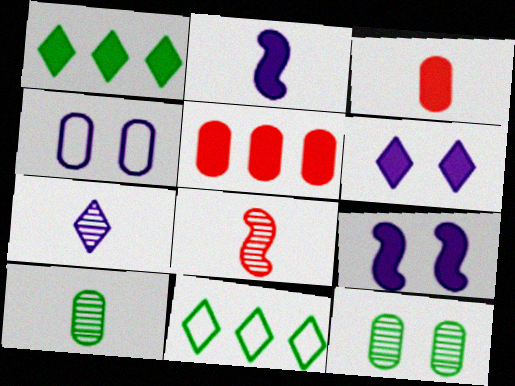[[1, 3, 9], 
[1, 4, 8], 
[4, 5, 10], 
[7, 8, 10]]